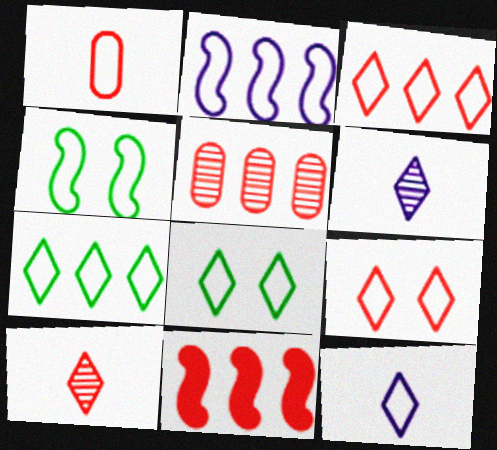[[1, 2, 8], 
[3, 5, 11], 
[3, 8, 12], 
[7, 9, 12]]